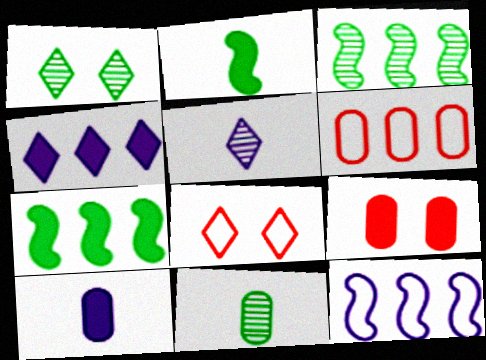[[1, 3, 11], 
[2, 4, 9], 
[3, 4, 6], 
[3, 8, 10]]